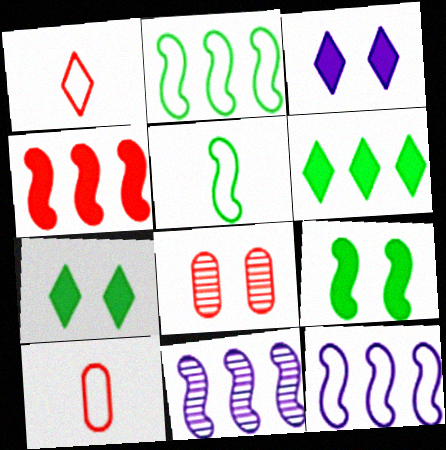[[1, 4, 8], 
[2, 4, 11], 
[7, 10, 11]]